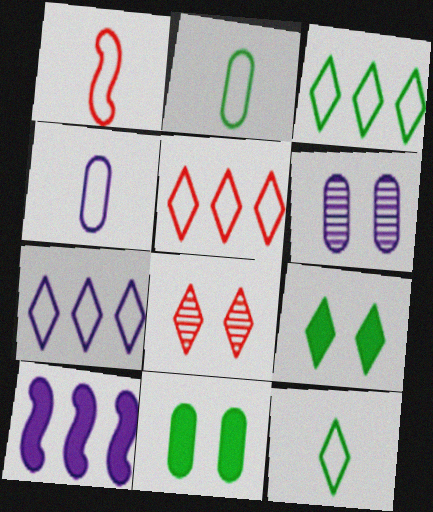[[1, 4, 12], 
[2, 8, 10], 
[3, 5, 7]]